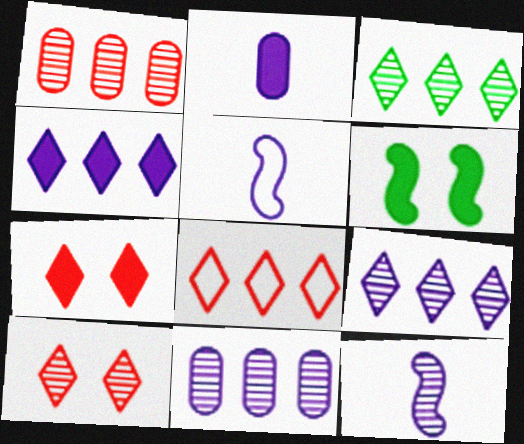[[3, 4, 8]]